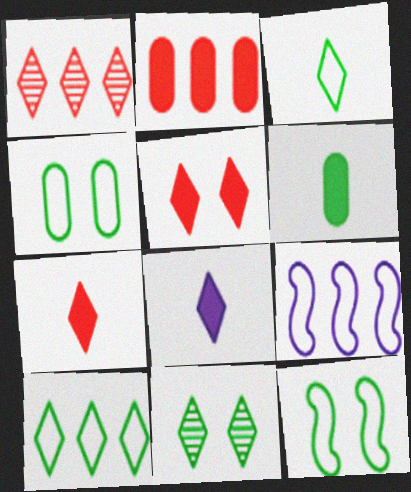[]